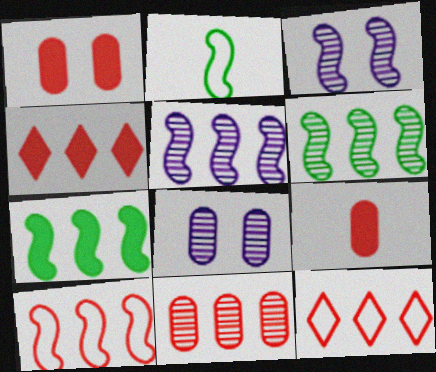[[2, 4, 8], 
[4, 10, 11], 
[5, 7, 10]]